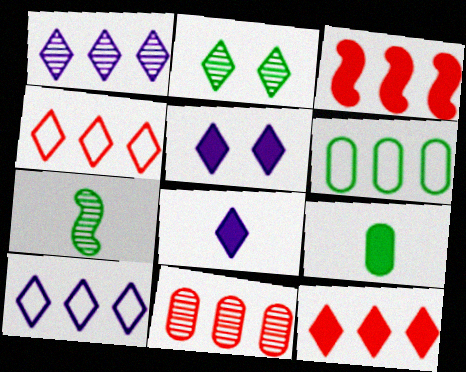[[1, 3, 6], 
[2, 4, 8], 
[3, 4, 11], 
[3, 5, 9]]